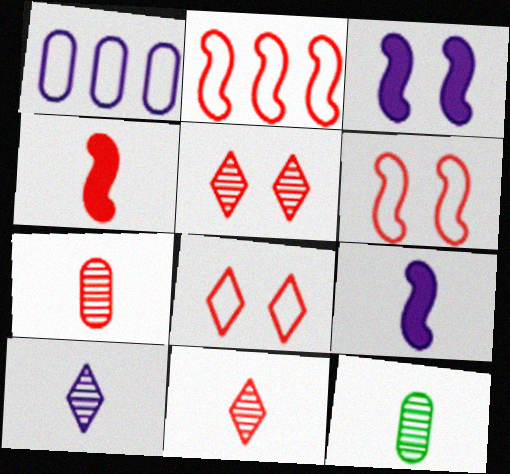[[1, 3, 10]]